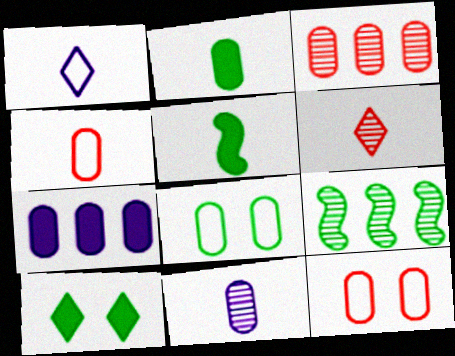[[2, 4, 11]]